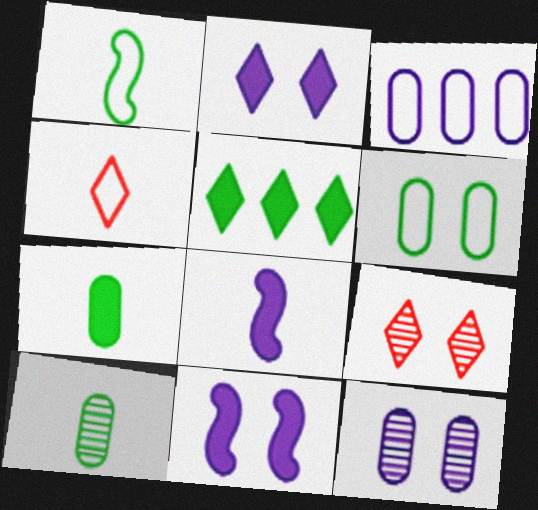[[4, 8, 10], 
[6, 9, 11]]